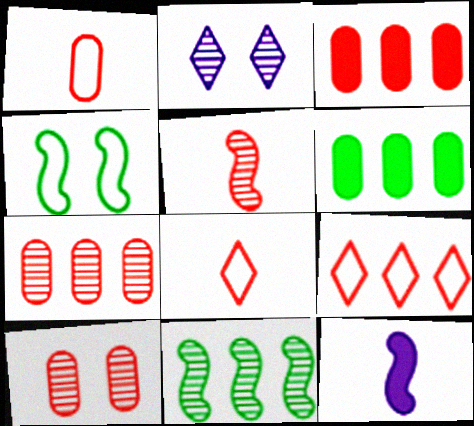[[1, 3, 10]]